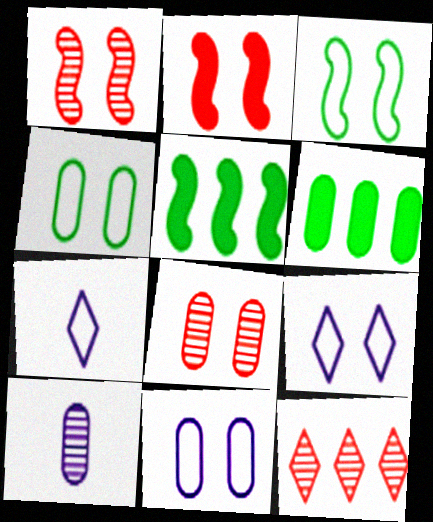[[1, 6, 7], 
[5, 7, 8]]